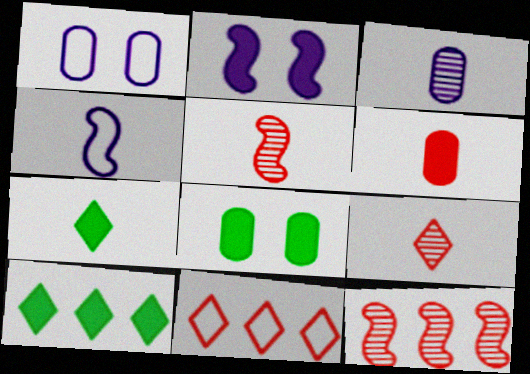[[1, 5, 10], 
[1, 7, 12], 
[2, 6, 10]]